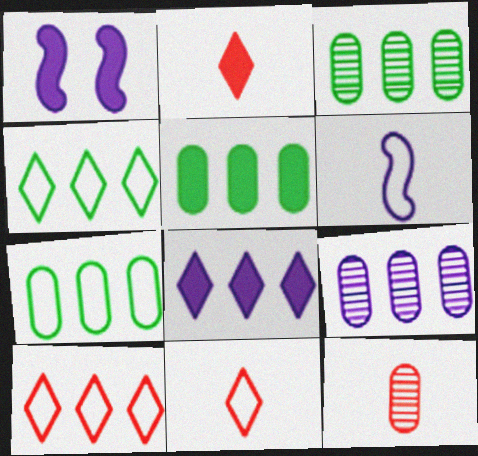[[1, 2, 5], 
[1, 3, 11], 
[1, 4, 12], 
[3, 5, 7]]